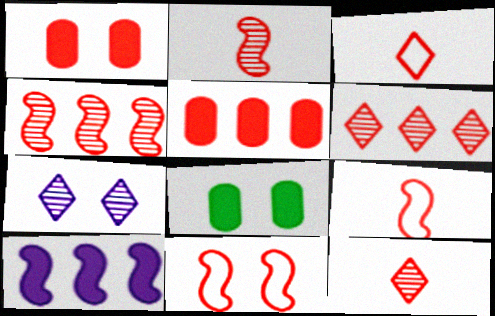[[1, 3, 4], 
[1, 6, 9], 
[5, 11, 12], 
[7, 8, 11]]